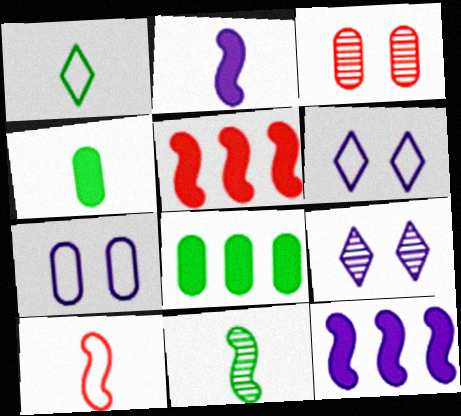[[1, 3, 12], 
[1, 4, 11], 
[2, 10, 11], 
[8, 9, 10]]